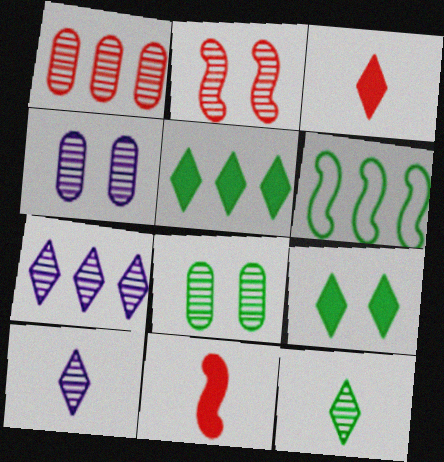[[3, 4, 6]]